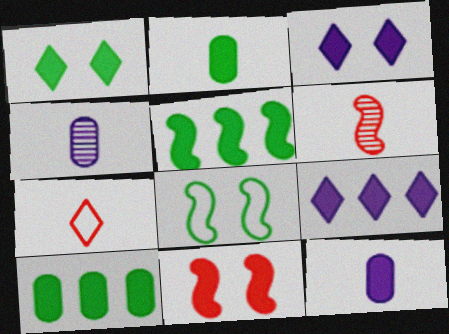[[1, 2, 5], 
[2, 9, 11]]